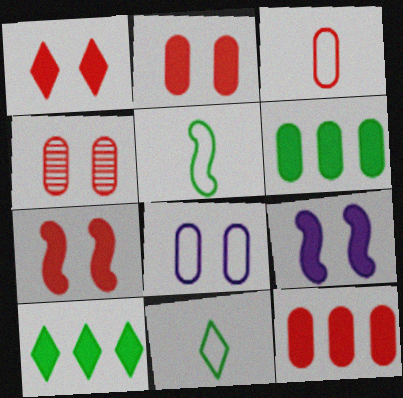[[1, 2, 7], 
[3, 4, 12]]